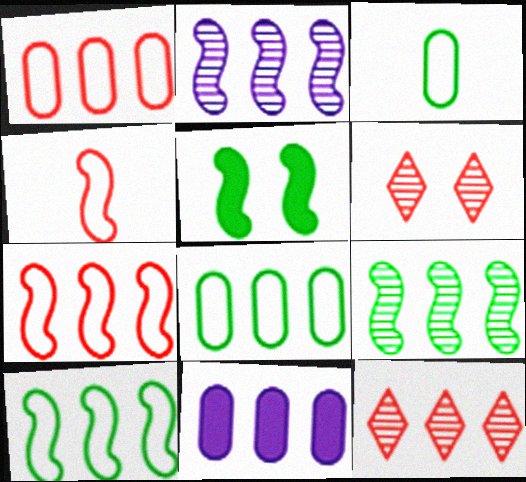[[2, 4, 5], 
[10, 11, 12]]